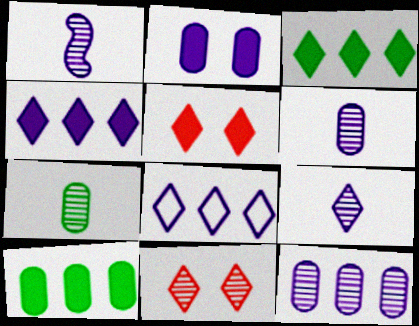[[1, 2, 8], 
[1, 6, 9]]